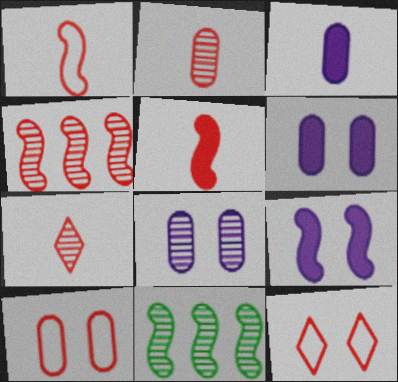[[1, 9, 11], 
[3, 11, 12], 
[7, 8, 11]]